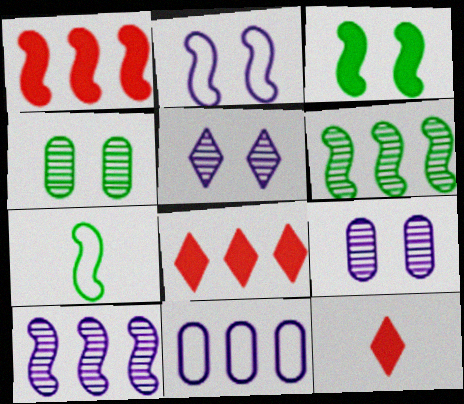[[3, 6, 7], 
[6, 8, 11], 
[7, 8, 9]]